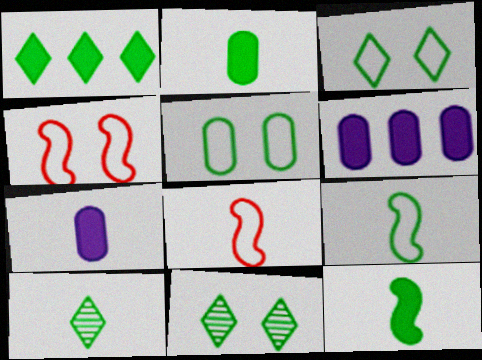[[1, 3, 10], 
[2, 9, 10], 
[4, 6, 10], 
[6, 8, 11], 
[7, 8, 10]]